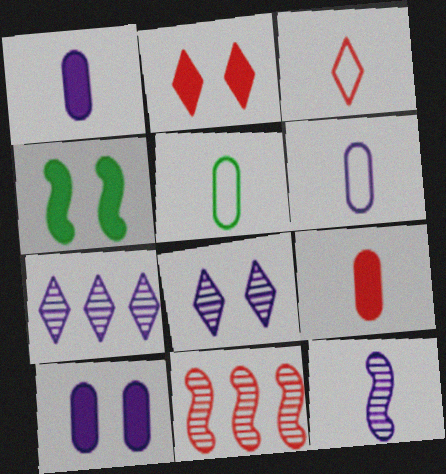[[2, 4, 10]]